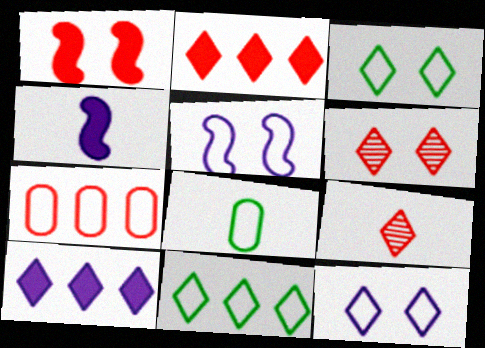[[1, 7, 9], 
[3, 9, 10], 
[4, 8, 9]]